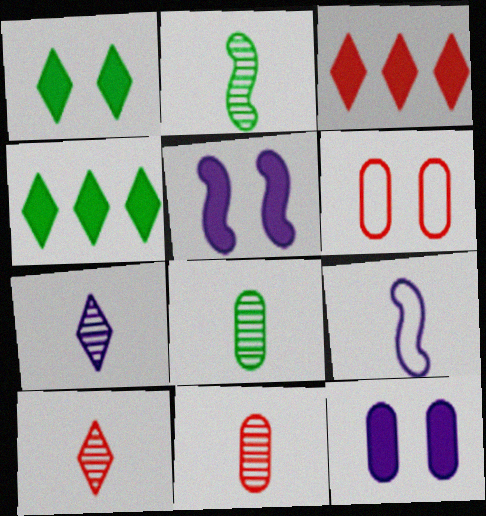[[2, 7, 11]]